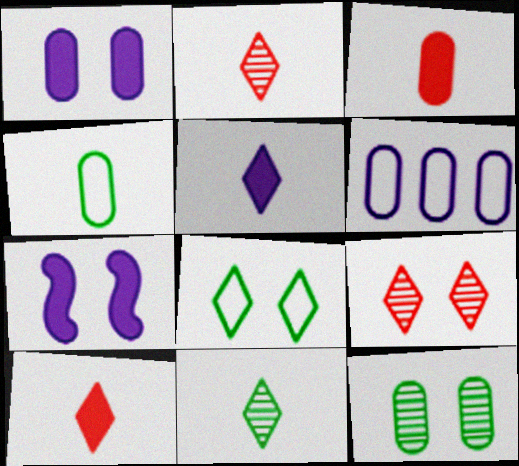[[3, 6, 12]]